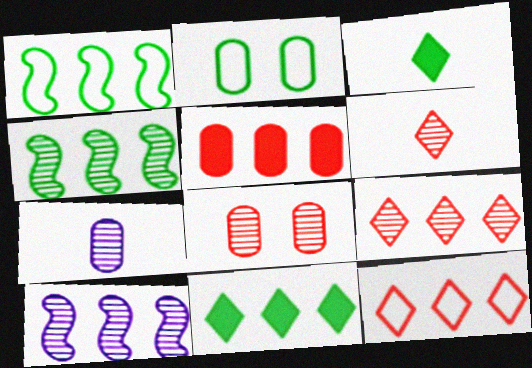[[2, 3, 4], 
[2, 5, 7]]